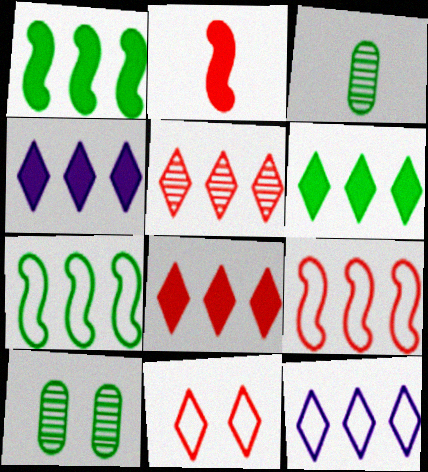[[2, 10, 12], 
[4, 6, 8], 
[5, 6, 12]]